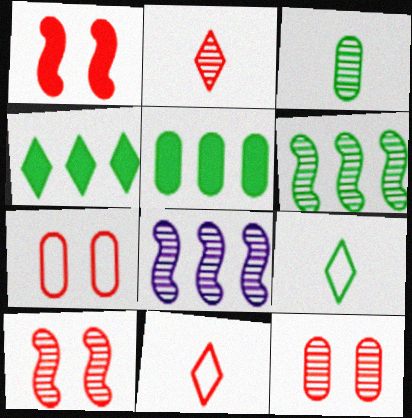[]